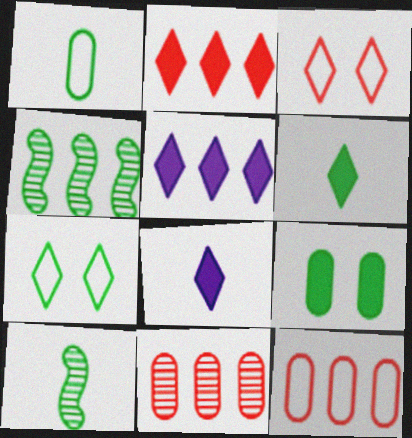[[1, 6, 10], 
[4, 5, 12]]